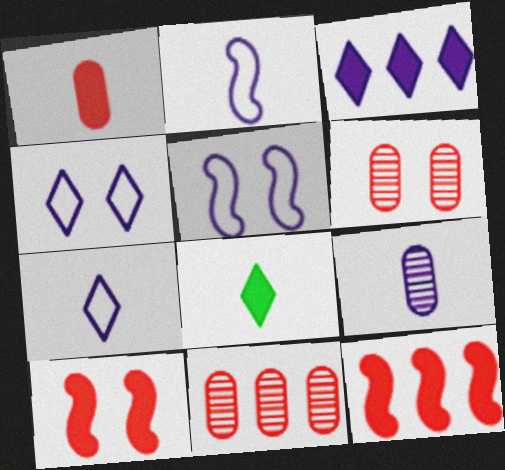[[3, 5, 9], 
[5, 8, 11]]